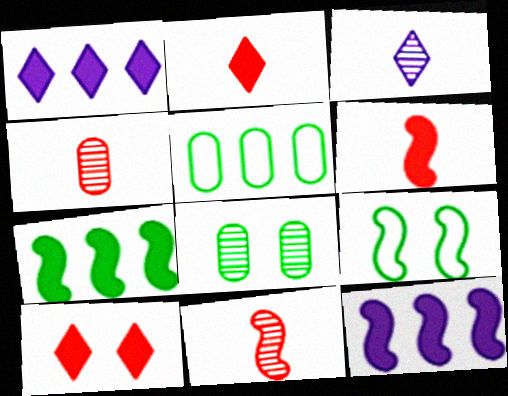[[1, 4, 9], 
[9, 11, 12]]